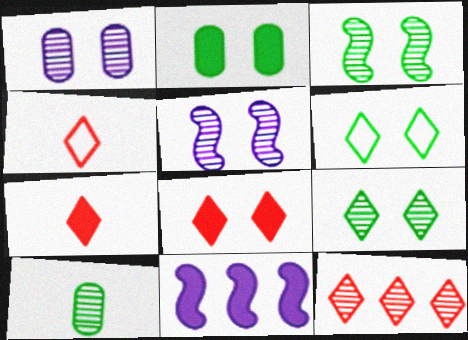[[2, 3, 6], 
[2, 7, 11], 
[4, 8, 12], 
[5, 10, 12]]